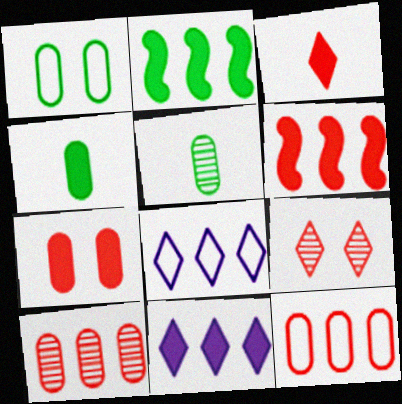[[2, 8, 10], 
[3, 6, 7]]